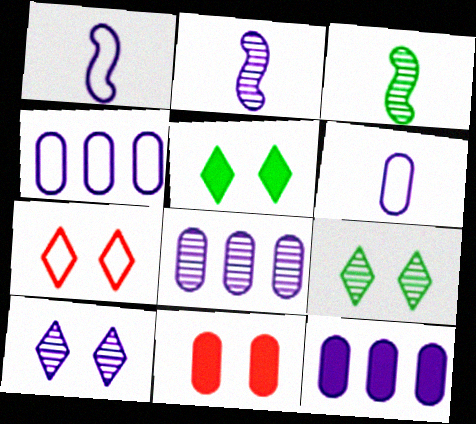[[1, 10, 12], 
[2, 8, 10], 
[3, 7, 12], 
[4, 8, 12], 
[5, 7, 10]]